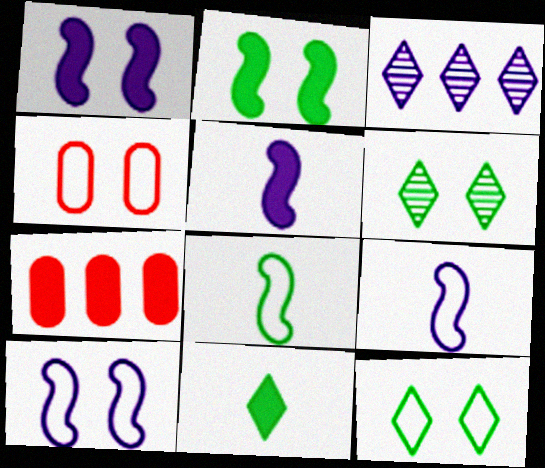[[1, 4, 6], 
[1, 7, 11], 
[4, 10, 12], 
[6, 7, 9]]